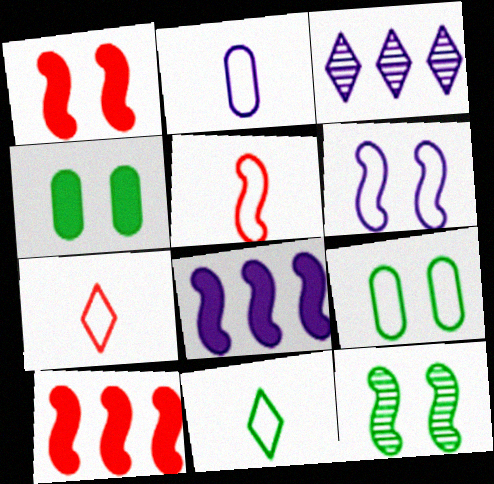[[1, 6, 12], 
[2, 5, 11], 
[3, 4, 5], 
[5, 8, 12]]